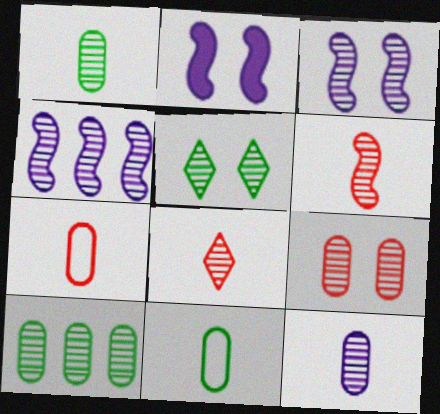[[3, 5, 9], 
[3, 8, 10], 
[9, 10, 12]]